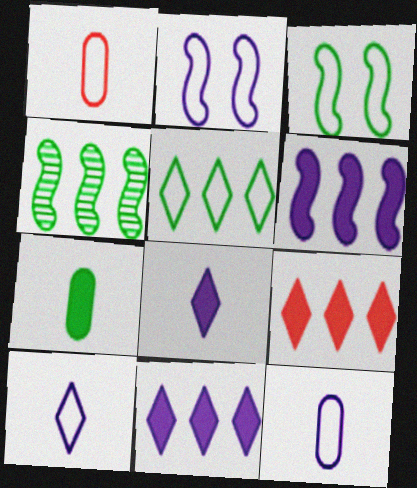[[1, 2, 5]]